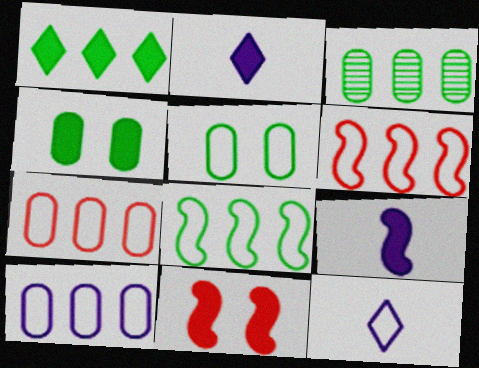[[1, 3, 8], 
[3, 11, 12], 
[5, 6, 12]]